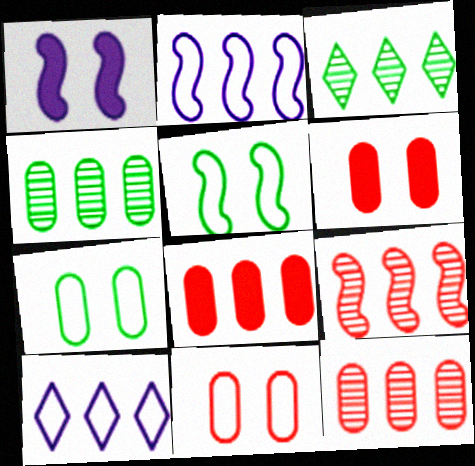[[2, 3, 8]]